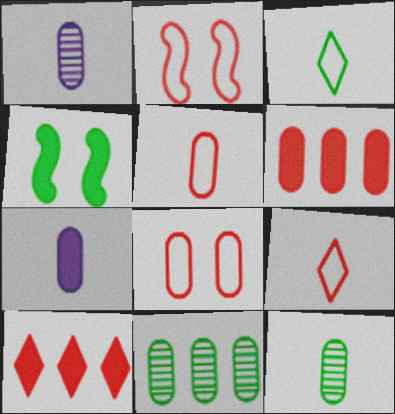[[3, 4, 11], 
[4, 7, 10], 
[5, 7, 12], 
[7, 8, 11]]